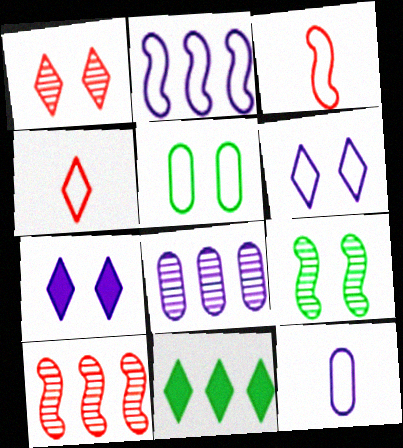[[2, 4, 5], 
[2, 6, 12]]